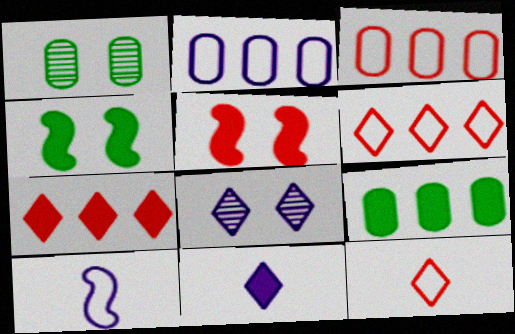[[1, 7, 10], 
[5, 9, 11]]